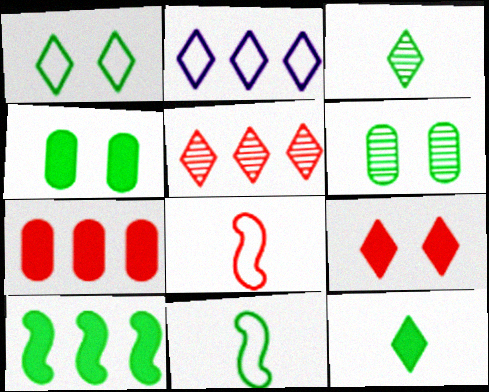[[2, 3, 9], 
[4, 10, 12]]